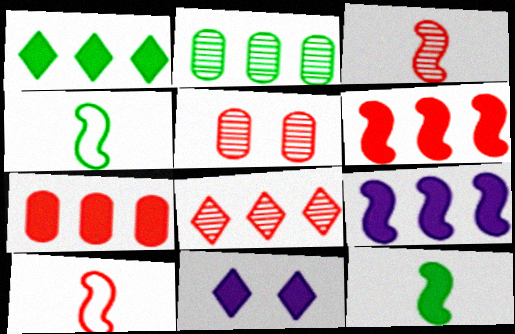[[1, 7, 9], 
[2, 10, 11], 
[3, 5, 8], 
[7, 11, 12]]